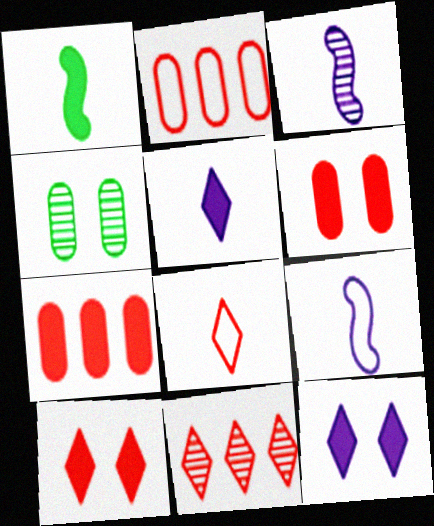[[1, 7, 12], 
[3, 4, 11], 
[8, 10, 11]]